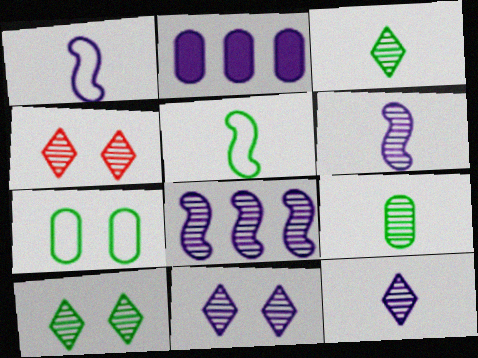[[1, 2, 11], 
[2, 4, 5], 
[4, 8, 9], 
[4, 10, 11]]